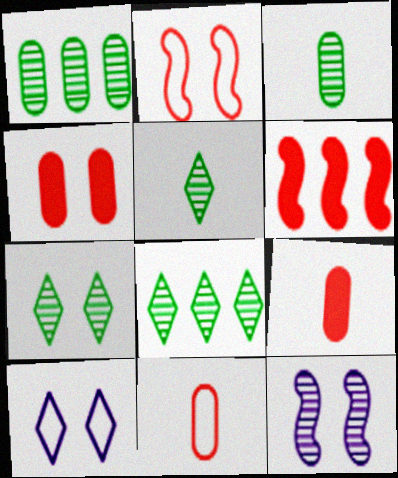[[3, 6, 10], 
[5, 7, 8]]